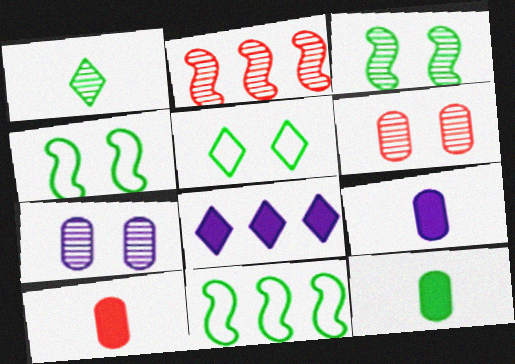[[1, 2, 7], 
[2, 5, 9], 
[9, 10, 12]]